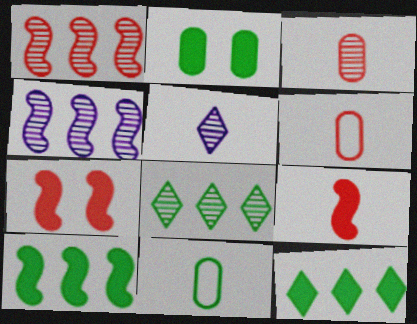[[5, 9, 11]]